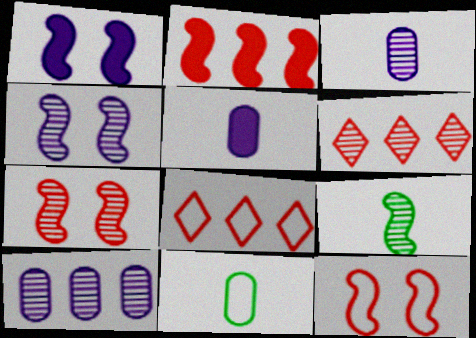[[1, 6, 11]]